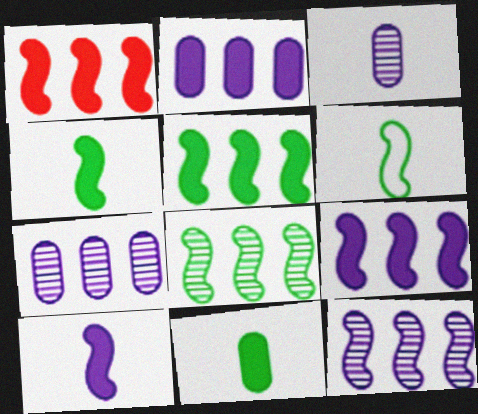[[1, 5, 9]]